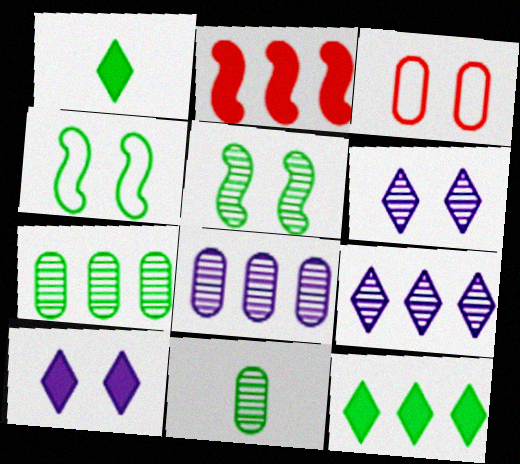[[1, 4, 7], 
[3, 5, 10], 
[4, 11, 12]]